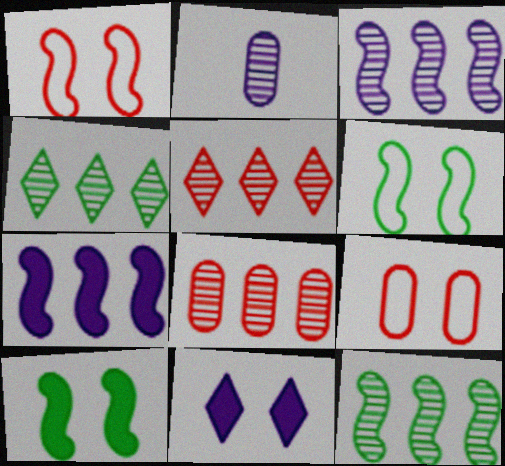[[3, 4, 8]]